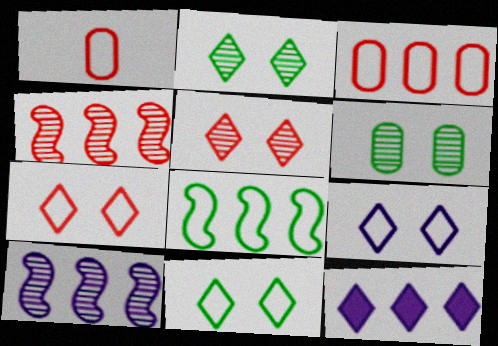[[1, 8, 9], 
[7, 9, 11]]